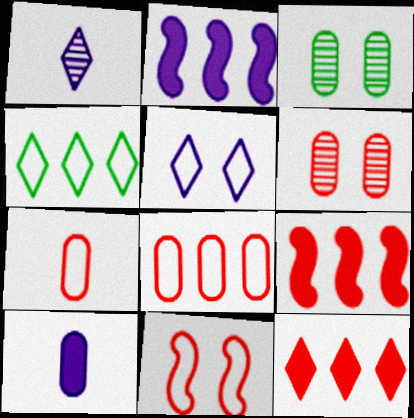[[3, 8, 10]]